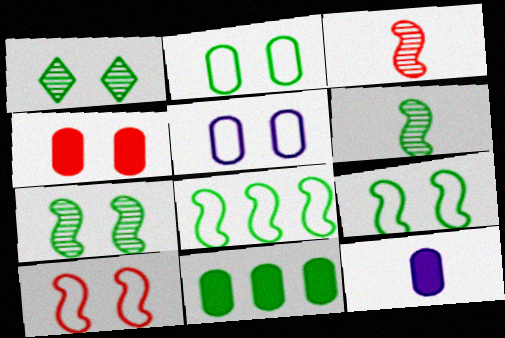[[4, 11, 12]]